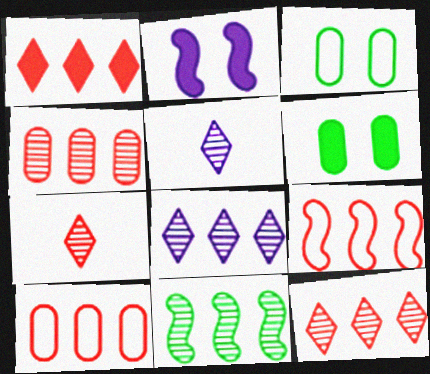[[1, 4, 9], 
[4, 8, 11], 
[5, 6, 9]]